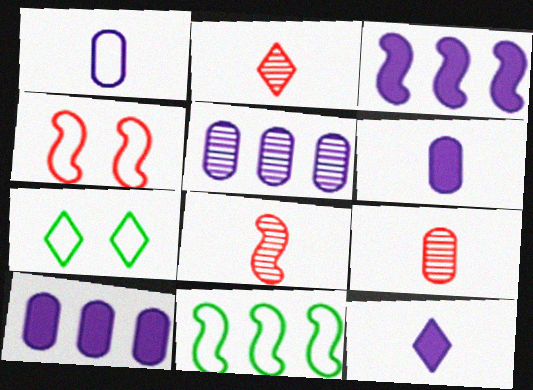[[2, 8, 9], 
[3, 7, 9], 
[7, 8, 10]]